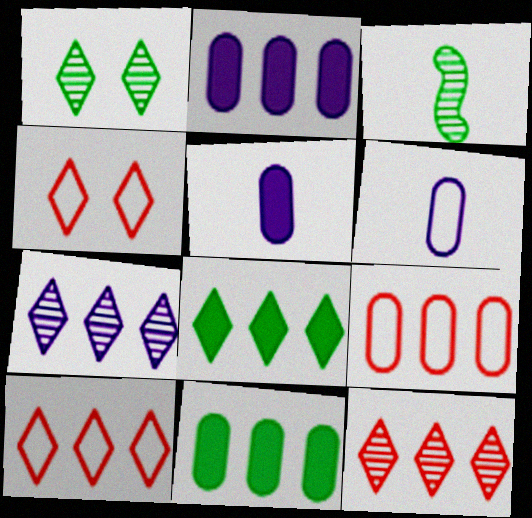[[2, 3, 4], 
[7, 8, 10]]